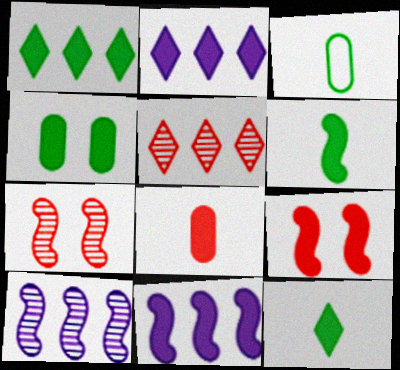[[1, 4, 6], 
[2, 3, 7], 
[6, 9, 11]]